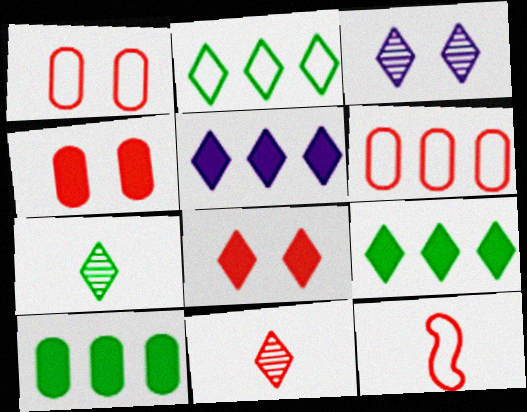[[3, 10, 12]]